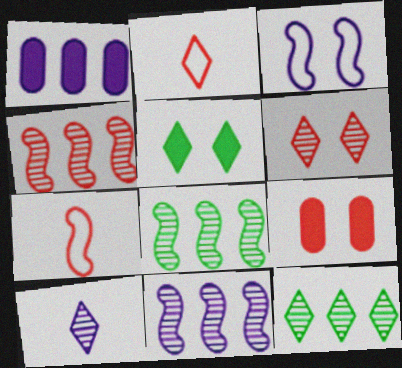[[1, 3, 10], 
[2, 4, 9], 
[4, 8, 11], 
[6, 10, 12]]